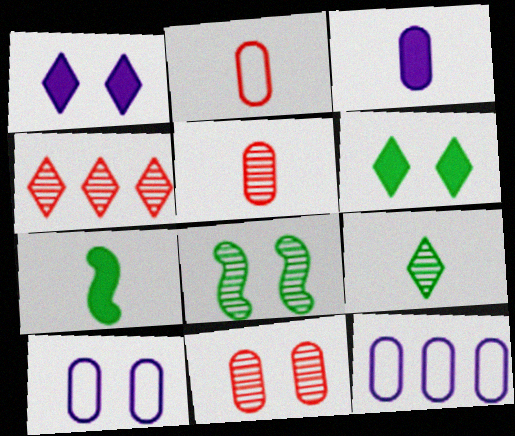[[4, 7, 10]]